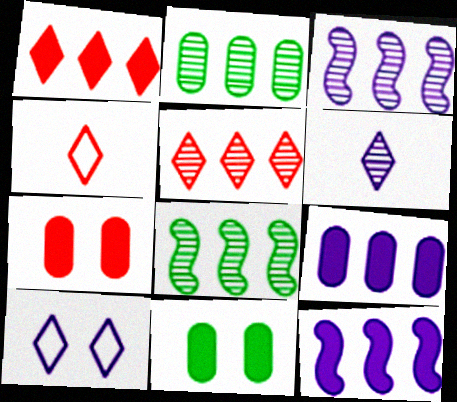[[2, 3, 5], 
[3, 4, 11]]